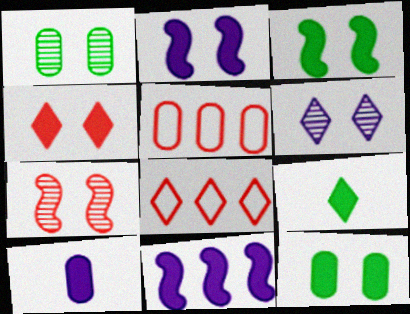[[1, 5, 10], 
[1, 6, 7], 
[2, 4, 12], 
[6, 8, 9]]